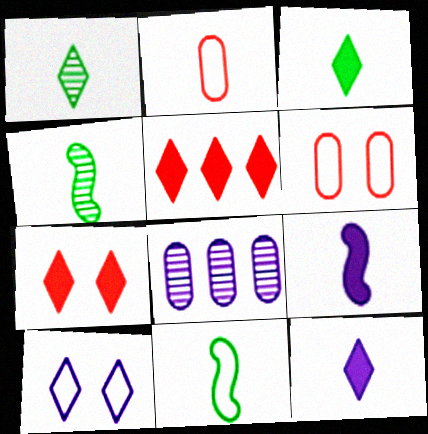[[1, 2, 9], 
[1, 5, 10], 
[2, 4, 12], 
[7, 8, 11], 
[8, 9, 10]]